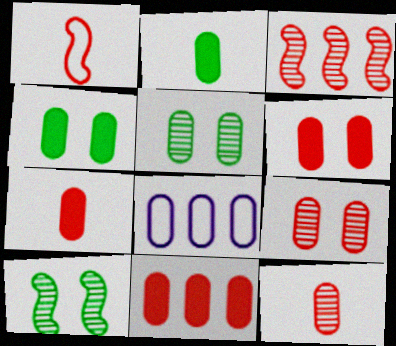[[2, 8, 9], 
[4, 8, 12], 
[5, 7, 8], 
[6, 7, 11]]